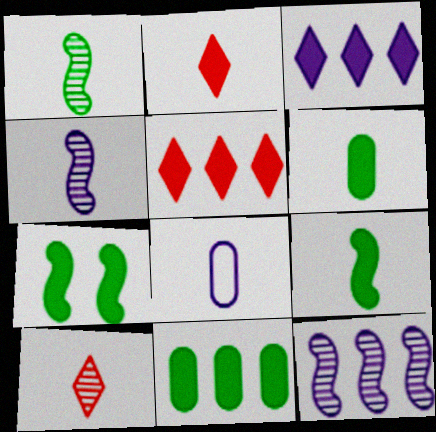[[1, 2, 8], 
[8, 9, 10]]